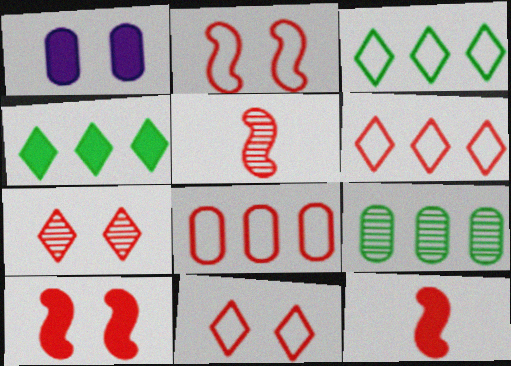[[1, 3, 5], 
[1, 4, 12], 
[7, 8, 12]]